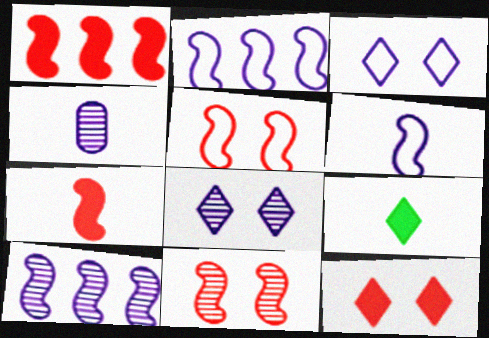[[4, 8, 10]]